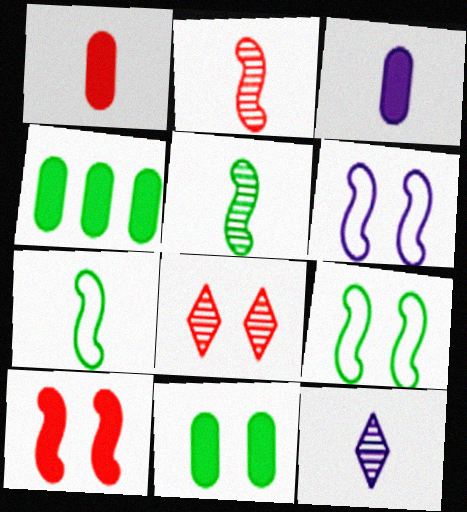[[1, 7, 12], 
[6, 8, 11]]